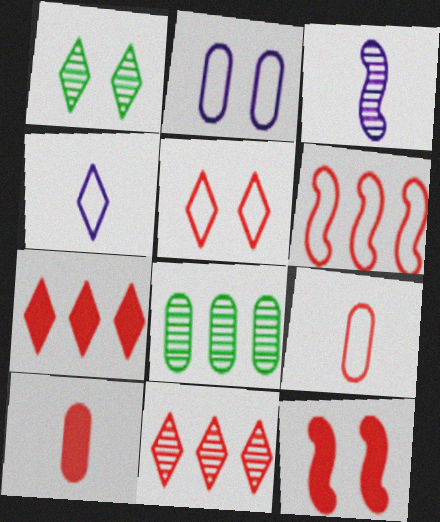[[1, 2, 12], 
[1, 4, 7], 
[2, 8, 10], 
[4, 8, 12], 
[5, 6, 9], 
[7, 10, 12], 
[9, 11, 12]]